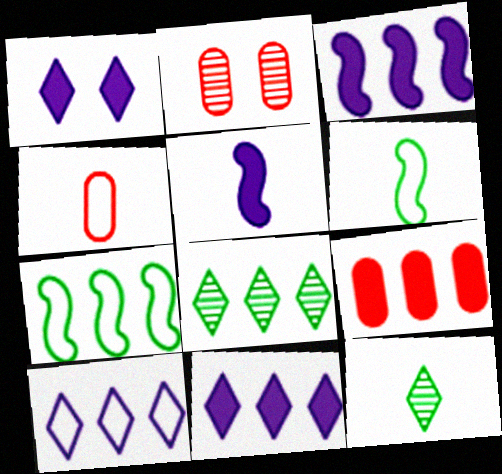[[2, 4, 9], 
[2, 6, 11], 
[4, 5, 12]]